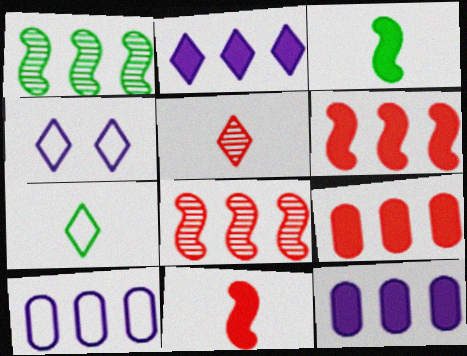[]